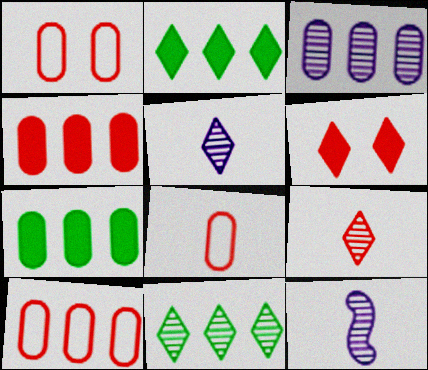[[1, 2, 12], 
[1, 8, 10], 
[3, 7, 10]]